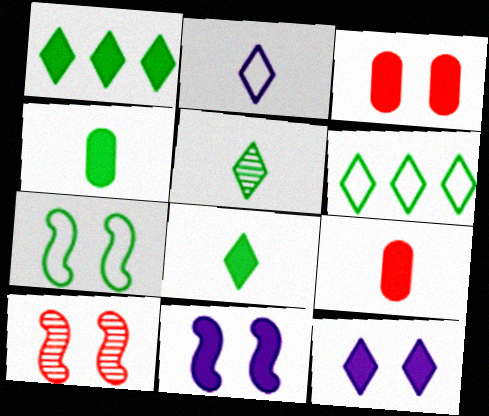[[1, 9, 11], 
[7, 10, 11]]